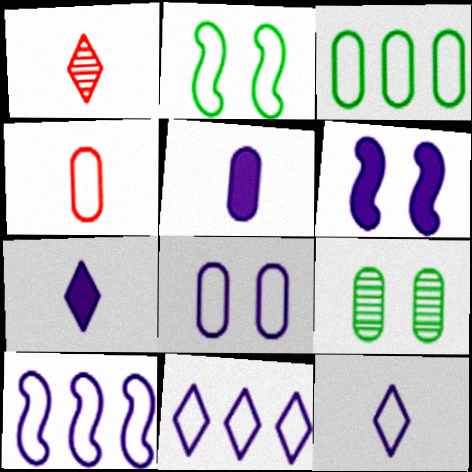[[1, 3, 6], 
[2, 4, 11], 
[3, 4, 8], 
[8, 10, 12]]